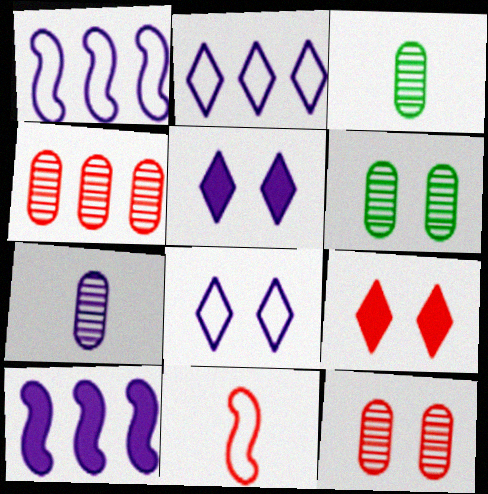[[1, 3, 9], 
[1, 5, 7], 
[4, 6, 7], 
[4, 9, 11], 
[7, 8, 10]]